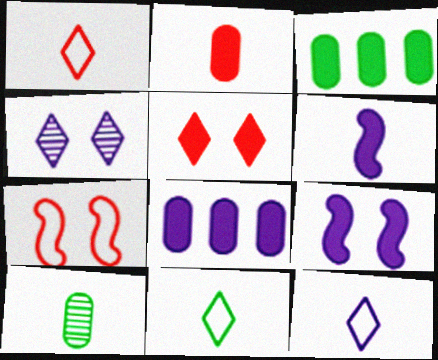[[1, 6, 10], 
[1, 11, 12], 
[3, 5, 6]]